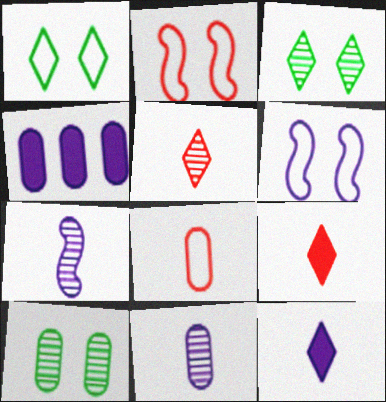[[4, 8, 10]]